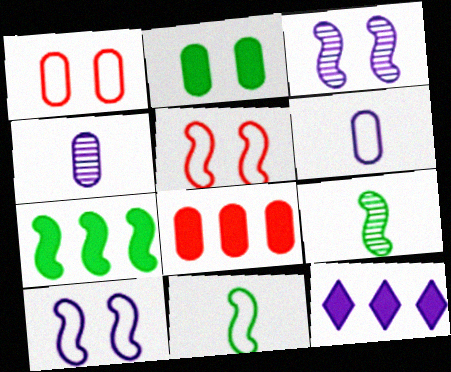[[1, 9, 12], 
[3, 6, 12], 
[4, 10, 12], 
[7, 8, 12]]